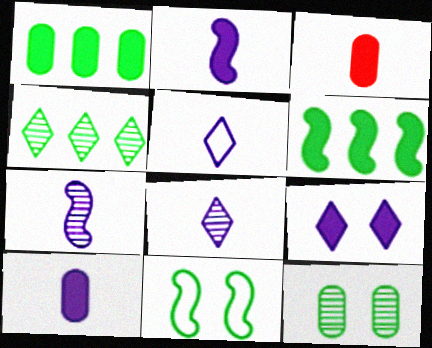[[3, 6, 9], 
[5, 7, 10]]